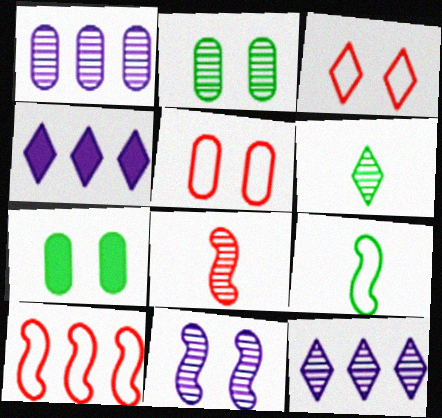[[2, 8, 12], 
[3, 4, 6], 
[3, 7, 11]]